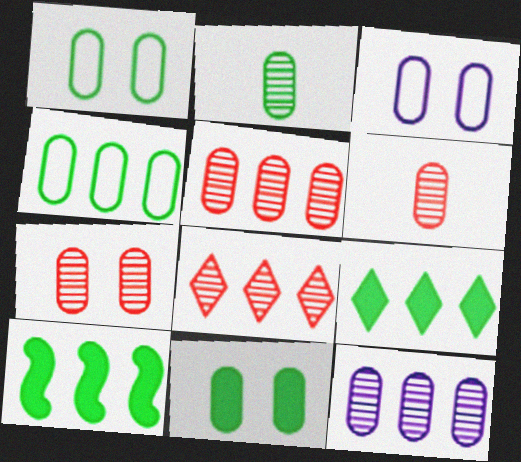[[2, 4, 11], 
[2, 7, 12], 
[3, 7, 11], 
[5, 6, 7]]